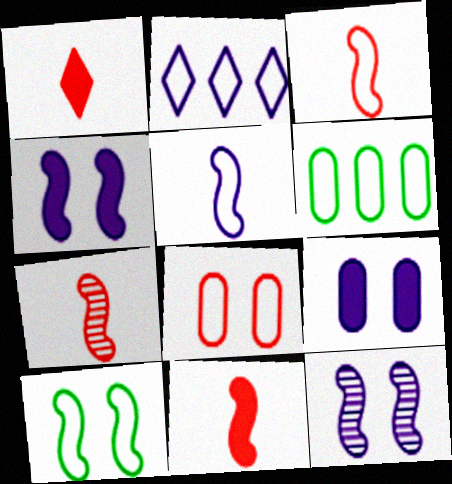[[1, 6, 12], 
[3, 7, 11]]